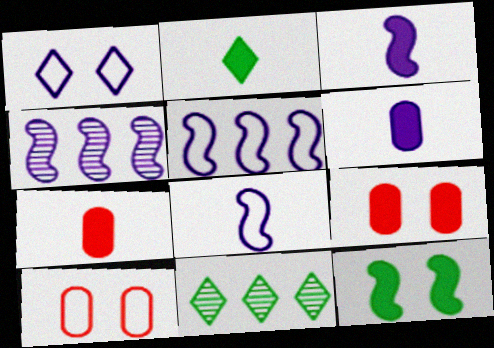[[1, 4, 6], 
[2, 3, 7], 
[2, 4, 10], 
[3, 10, 11], 
[8, 9, 11]]